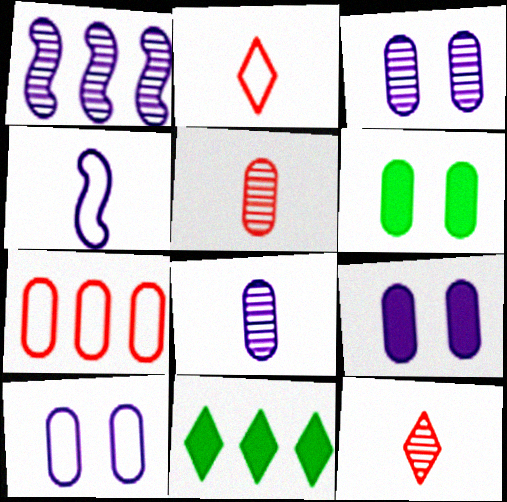[[1, 2, 6], 
[1, 7, 11], 
[3, 9, 10], 
[6, 7, 8]]